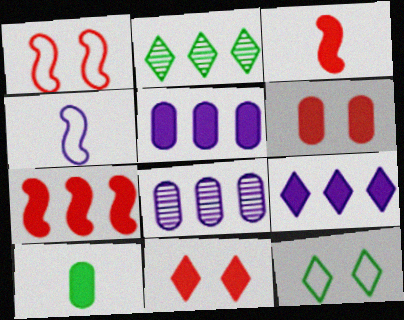[[2, 4, 6], 
[3, 8, 12], 
[5, 6, 10]]